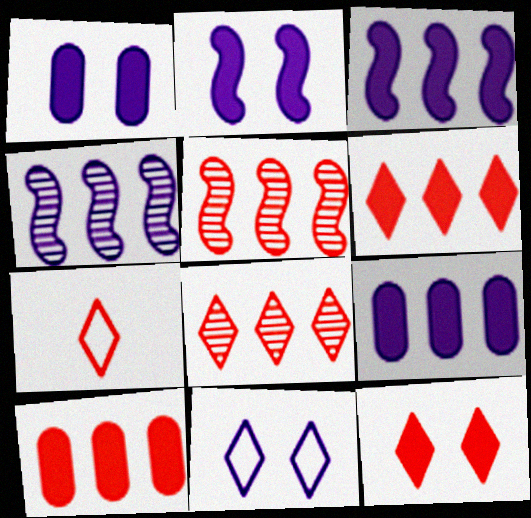[[7, 8, 12]]